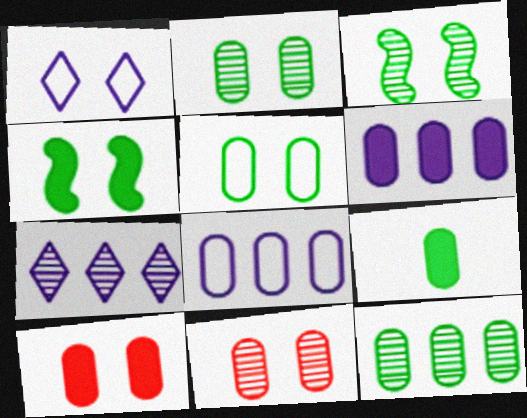[[1, 3, 10], 
[1, 4, 11], 
[5, 9, 12], 
[6, 9, 10], 
[8, 9, 11]]